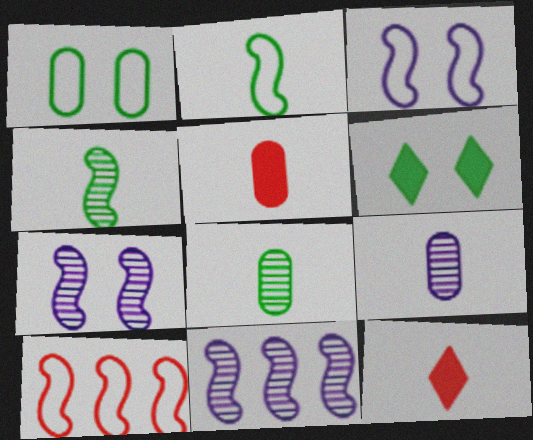[[1, 11, 12], 
[2, 3, 10], 
[2, 9, 12], 
[6, 9, 10]]